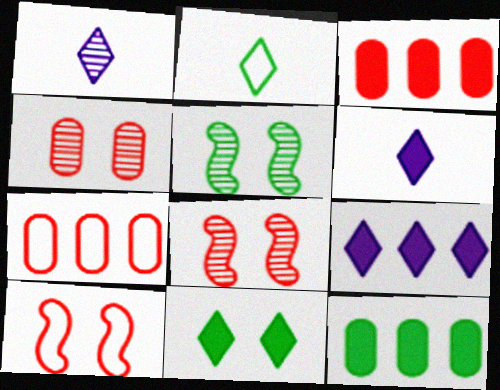[[1, 10, 12], 
[2, 5, 12], 
[5, 6, 7]]